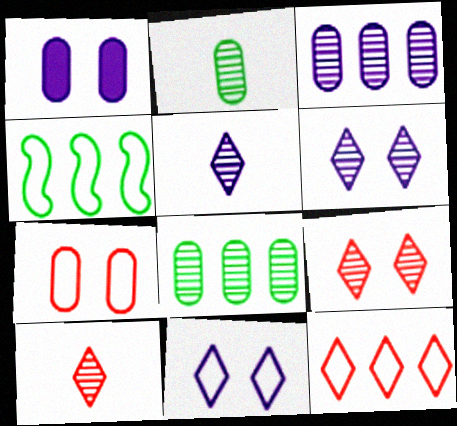[[1, 4, 10]]